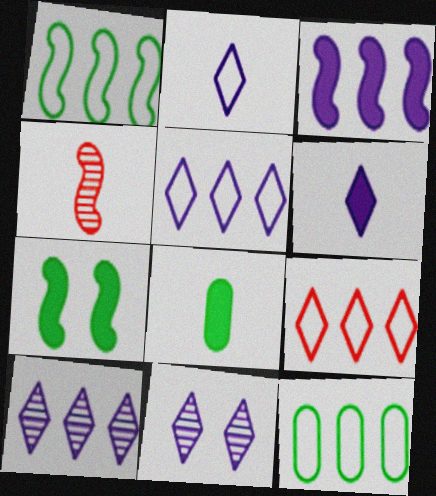[[2, 4, 8], 
[5, 6, 11]]